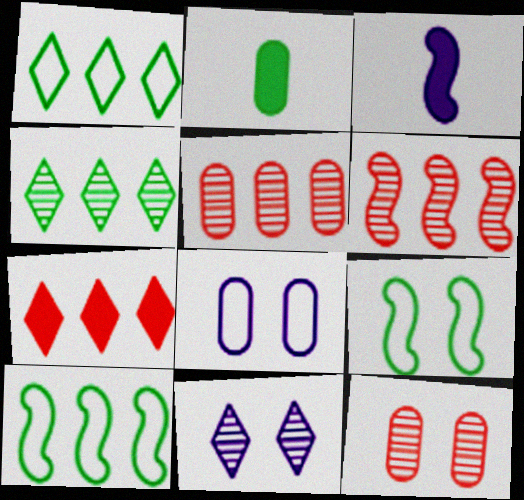[[1, 3, 12], 
[2, 4, 9], 
[2, 5, 8], 
[3, 6, 9]]